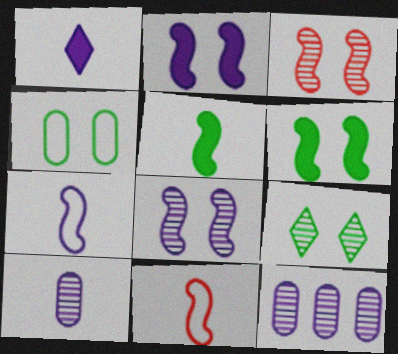[[1, 7, 10], 
[4, 6, 9]]